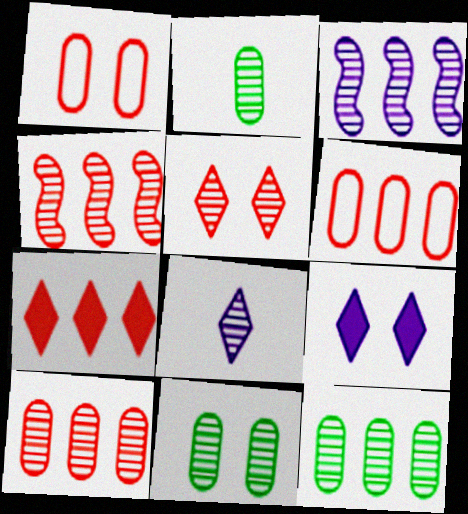[[2, 3, 5], 
[2, 11, 12], 
[4, 6, 7], 
[4, 8, 11]]